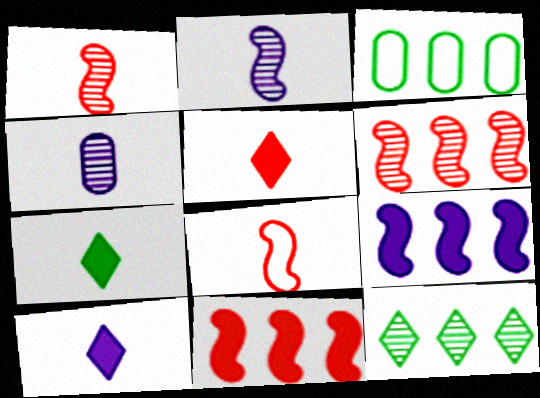[[4, 7, 8], 
[5, 7, 10]]